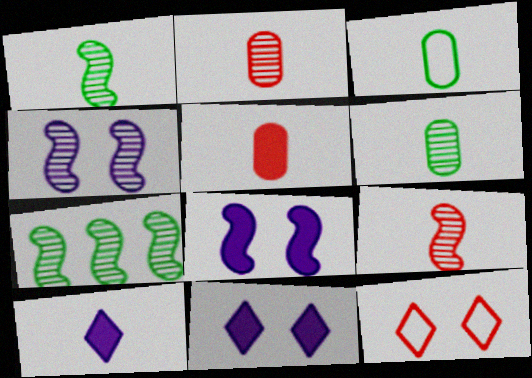[[3, 9, 10], 
[4, 7, 9]]